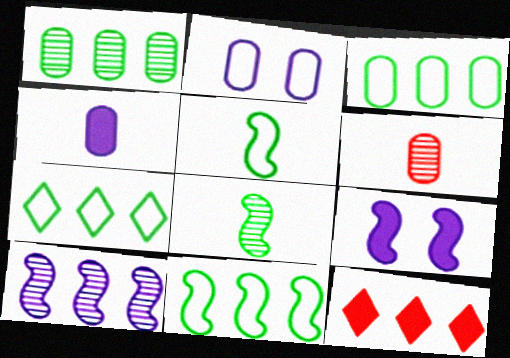[[2, 8, 12], 
[3, 7, 11], 
[3, 10, 12], 
[6, 7, 9]]